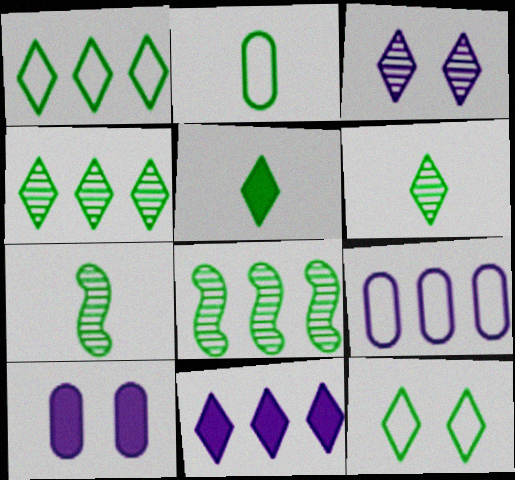[[2, 5, 7], 
[4, 5, 12]]